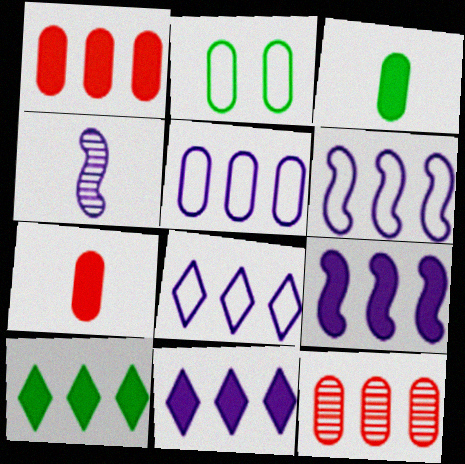[[1, 9, 10], 
[5, 6, 8], 
[6, 10, 12]]